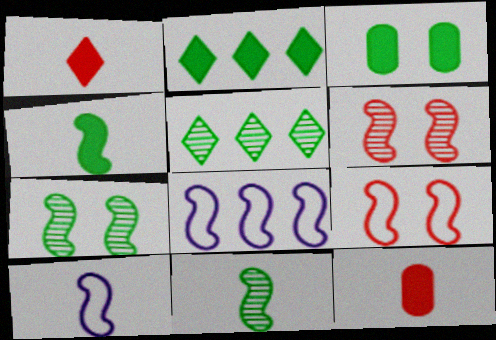[[2, 3, 4], 
[4, 6, 8]]